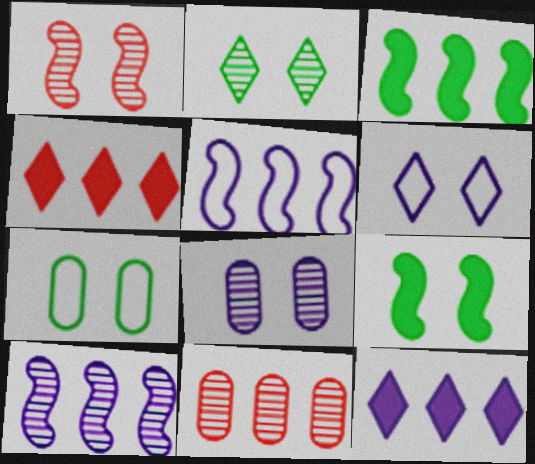[[1, 2, 8], 
[2, 7, 9]]